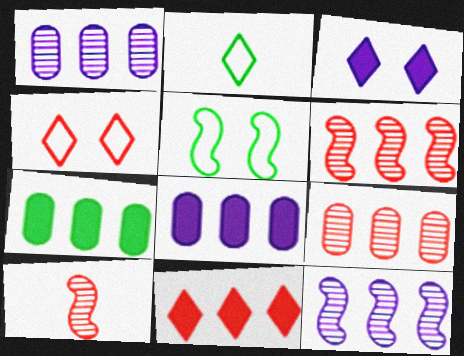[]